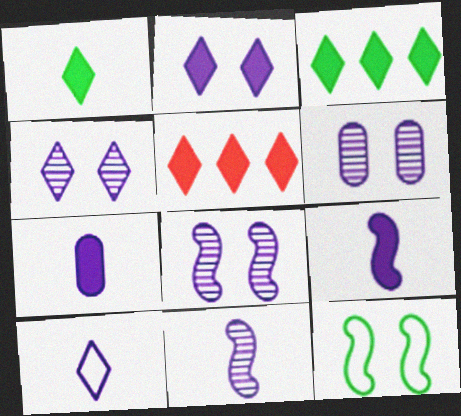[[1, 2, 5], 
[4, 6, 8], 
[7, 10, 11]]